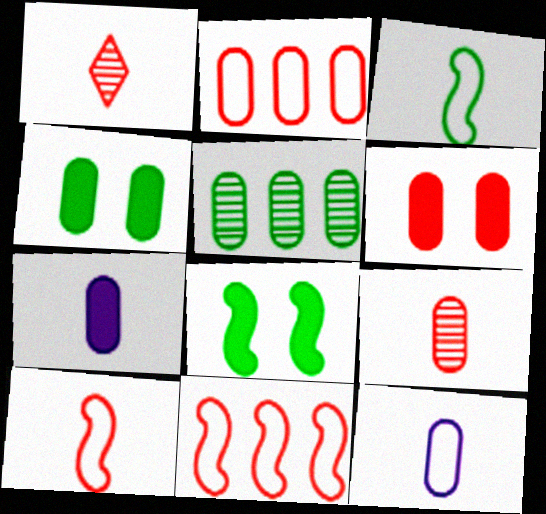[[1, 3, 7], 
[1, 6, 11], 
[2, 6, 9], 
[5, 6, 12]]